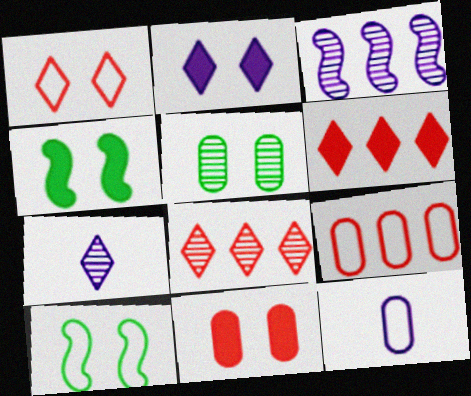[[2, 3, 12], 
[2, 4, 11], 
[4, 7, 9], 
[4, 8, 12]]